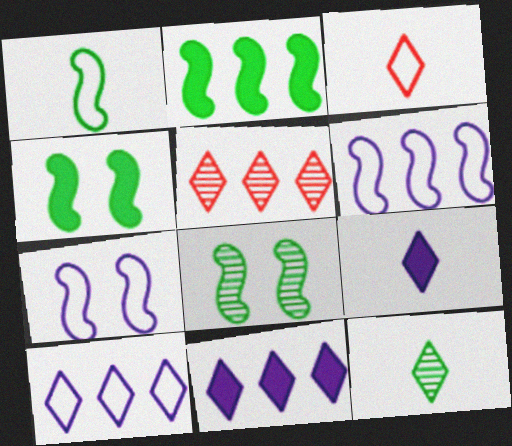[[1, 2, 8], 
[3, 9, 12]]